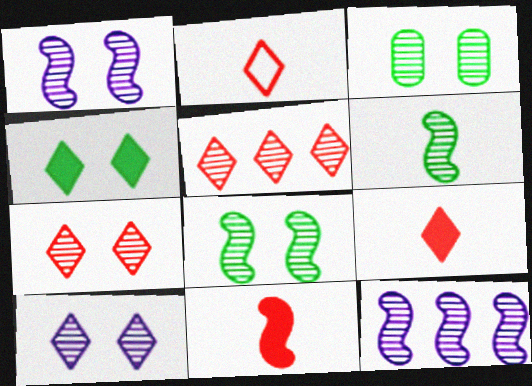[[1, 3, 7]]